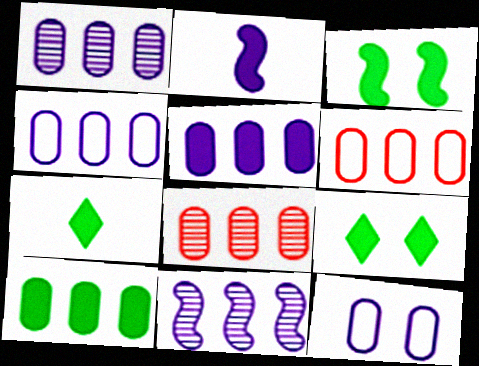[[1, 4, 5], 
[1, 6, 10], 
[3, 7, 10], 
[4, 8, 10]]